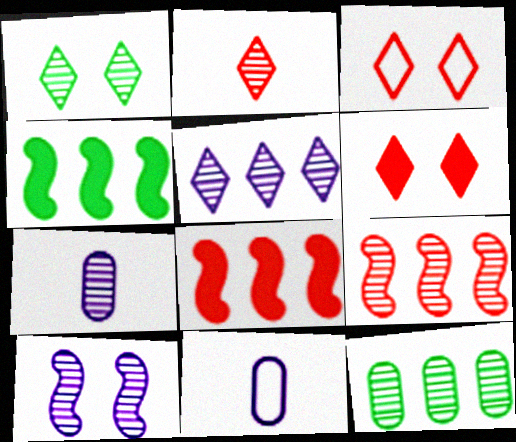[[1, 2, 5], 
[1, 7, 9], 
[1, 8, 11], 
[2, 10, 12], 
[3, 4, 7], 
[5, 7, 10], 
[5, 9, 12]]